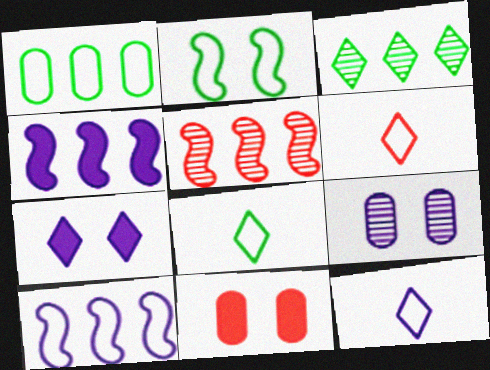[[1, 2, 8], 
[3, 6, 7], 
[4, 9, 12], 
[5, 6, 11], 
[6, 8, 12]]